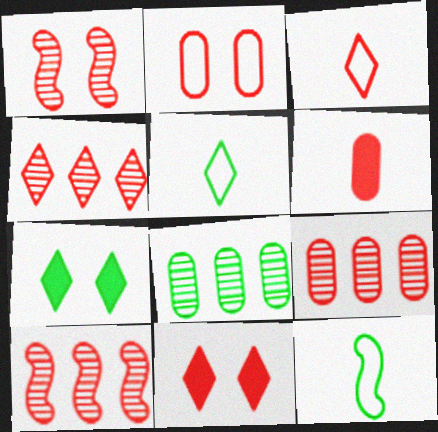[[1, 2, 11], 
[2, 6, 9], 
[3, 4, 11], 
[4, 9, 10], 
[7, 8, 12]]